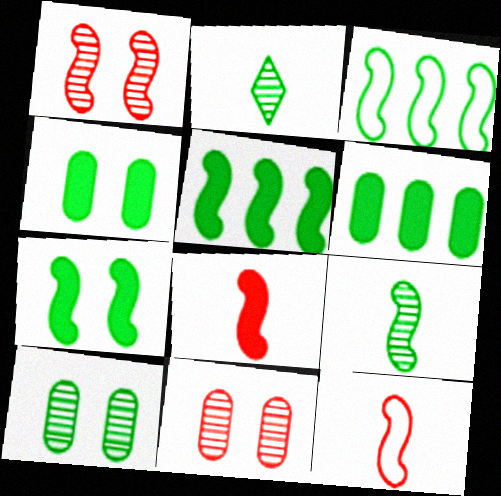[[2, 3, 4], 
[3, 7, 9]]